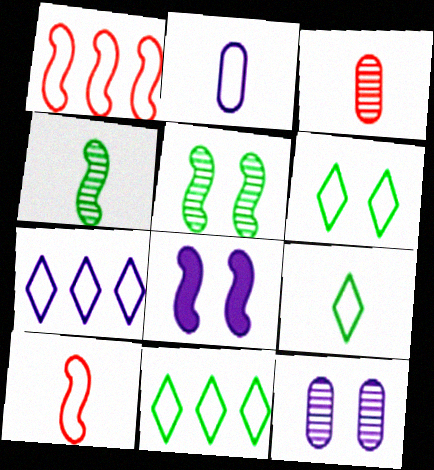[[1, 2, 6], 
[1, 4, 8], 
[2, 9, 10], 
[3, 8, 11], 
[6, 9, 11]]